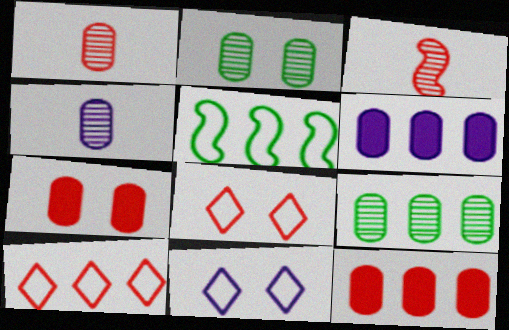[[3, 7, 10], 
[3, 8, 12]]